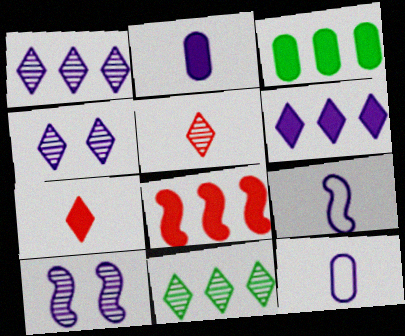[[3, 6, 8], 
[4, 5, 11], 
[6, 10, 12]]